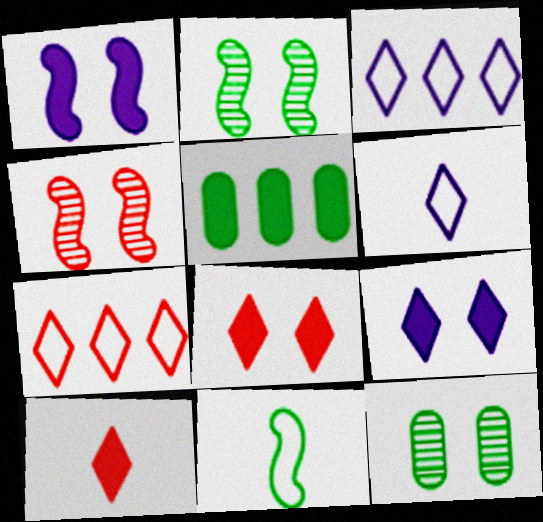[[1, 5, 10], 
[4, 5, 6]]